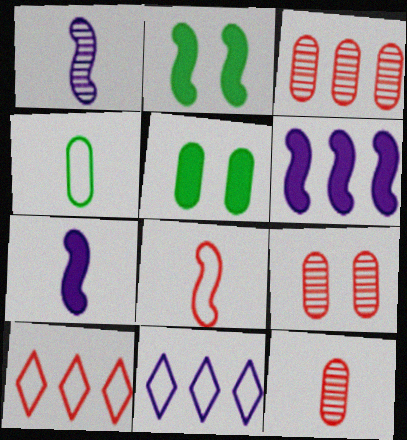[[1, 5, 10], 
[2, 11, 12], 
[3, 9, 12]]